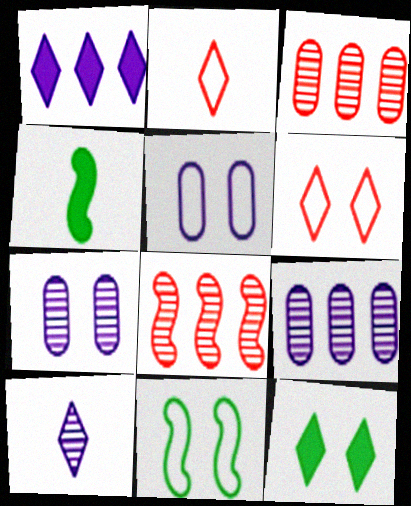[[4, 6, 9], 
[5, 6, 11]]